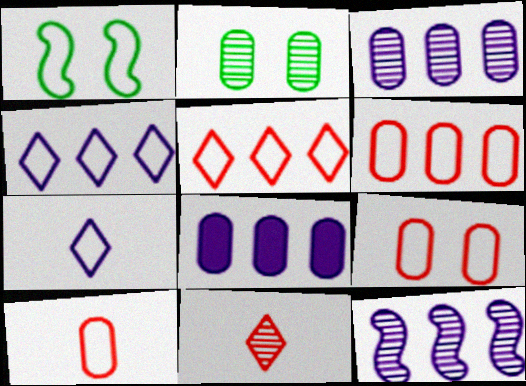[[1, 4, 10], 
[1, 6, 7], 
[1, 8, 11], 
[2, 8, 10], 
[2, 11, 12], 
[4, 8, 12], 
[6, 9, 10]]